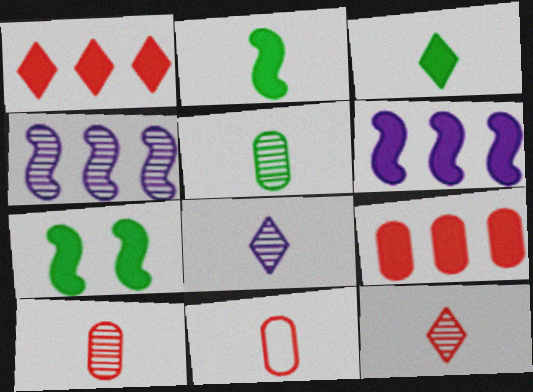[[2, 8, 11]]